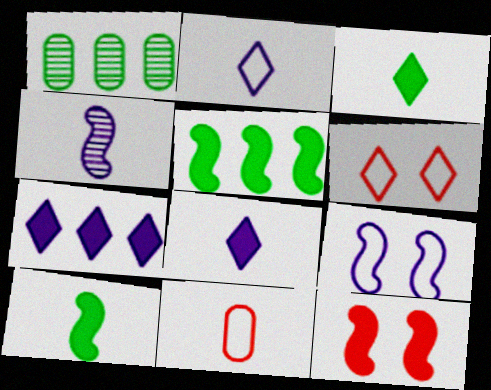[[1, 2, 12], 
[3, 4, 11]]